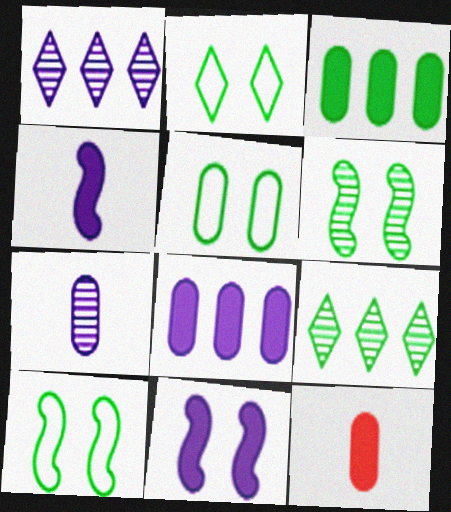[[1, 10, 12], 
[2, 5, 10]]